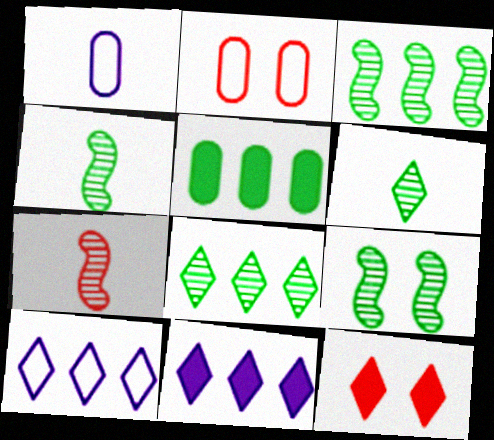[[1, 3, 12], 
[2, 4, 11], 
[3, 4, 9], 
[6, 10, 12]]